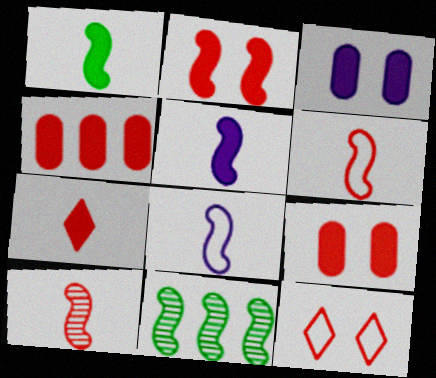[[1, 8, 10], 
[2, 4, 7], 
[2, 8, 11], 
[4, 10, 12]]